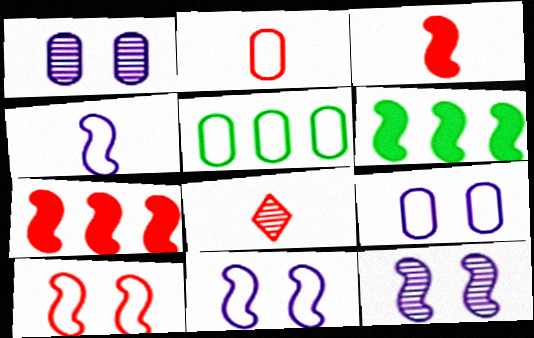[[2, 3, 8], 
[2, 5, 9], 
[6, 8, 9]]